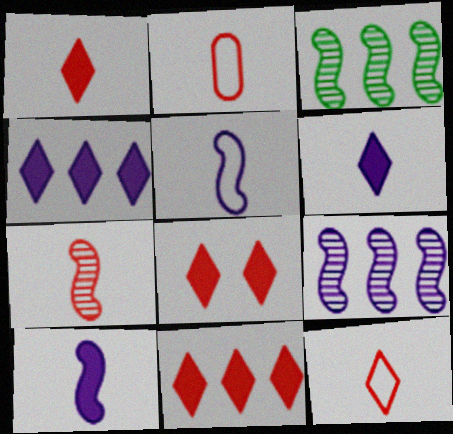[[1, 2, 7], 
[1, 8, 11]]